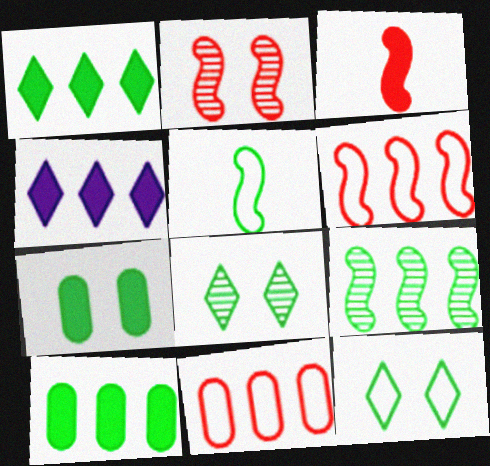[[2, 3, 6], 
[3, 4, 7], 
[4, 9, 11], 
[5, 8, 10]]